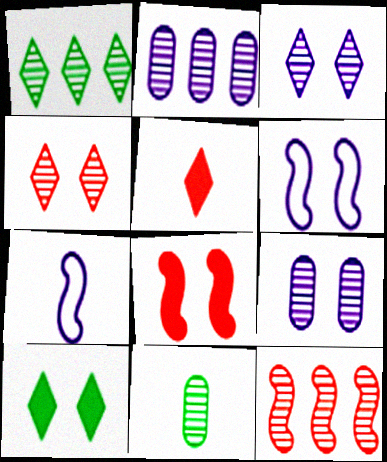[[1, 2, 12], 
[3, 11, 12], 
[5, 7, 11]]